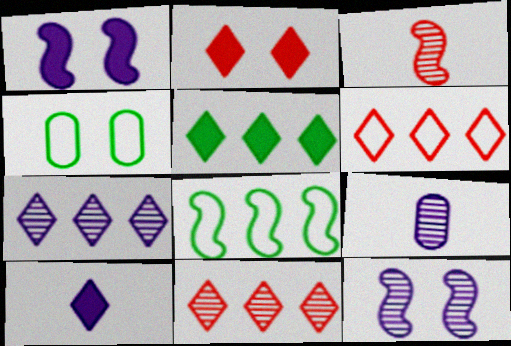[[1, 3, 8], 
[2, 4, 12], 
[2, 5, 10], 
[2, 8, 9], 
[5, 6, 7], 
[7, 9, 12]]